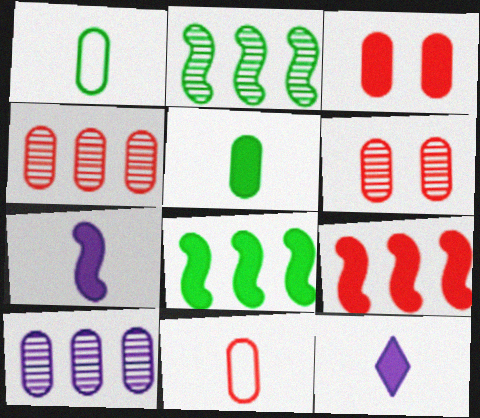[[1, 3, 10], 
[3, 4, 11], 
[3, 8, 12]]